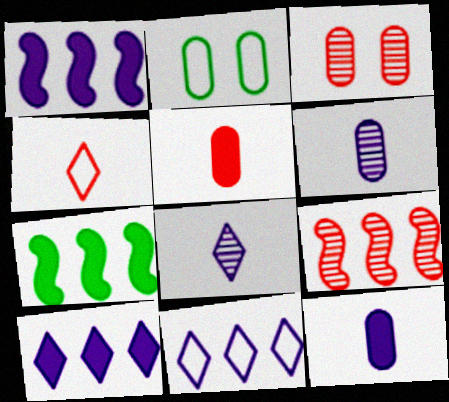[]